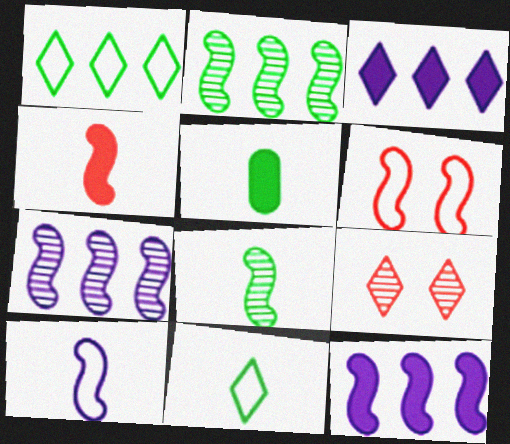[[3, 9, 11], 
[4, 8, 10], 
[5, 8, 11], 
[6, 8, 12]]